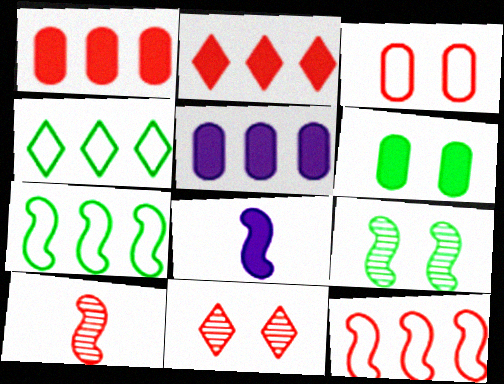[[2, 3, 10], 
[2, 6, 8], 
[8, 9, 12]]